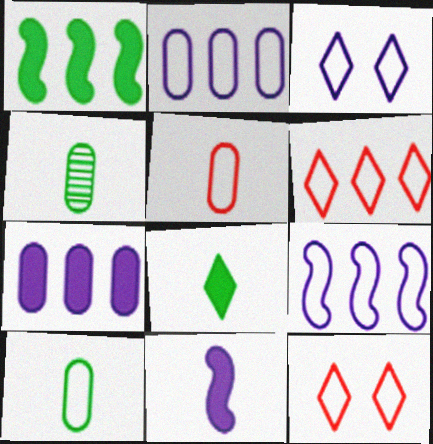[[9, 10, 12]]